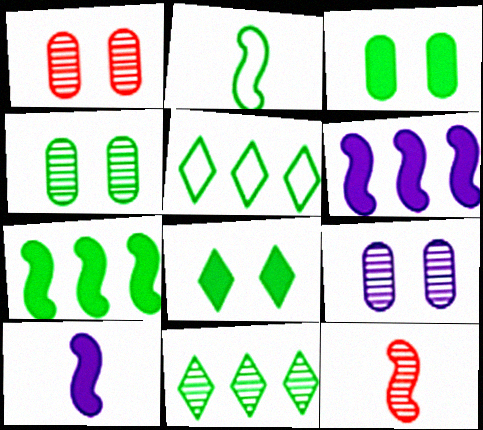[[1, 4, 9], 
[1, 5, 10], 
[2, 3, 11], 
[2, 10, 12], 
[9, 11, 12]]